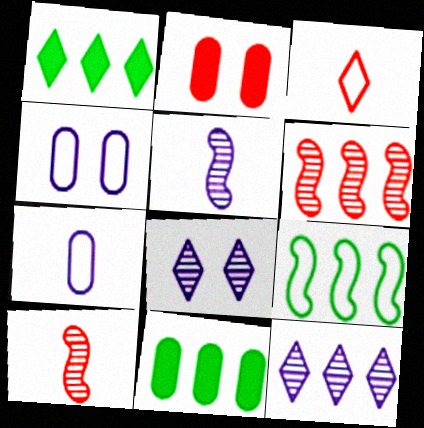[[1, 3, 8], 
[1, 4, 10], 
[2, 3, 6], 
[3, 4, 9]]